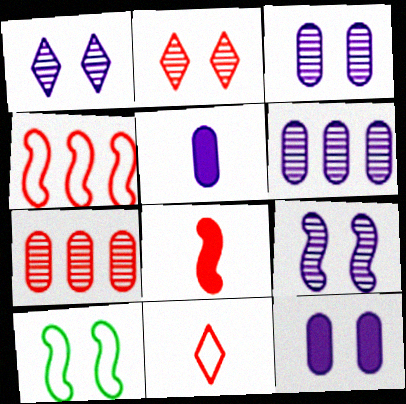[[1, 3, 9], 
[2, 10, 12]]